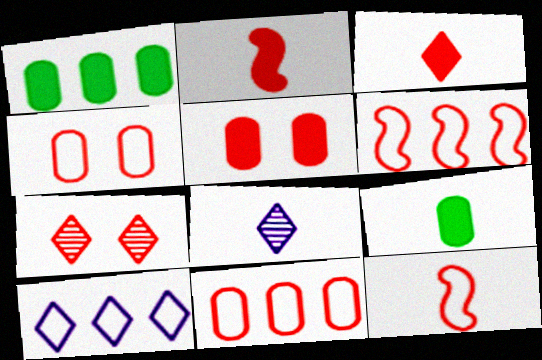[[2, 7, 11], 
[8, 9, 12]]